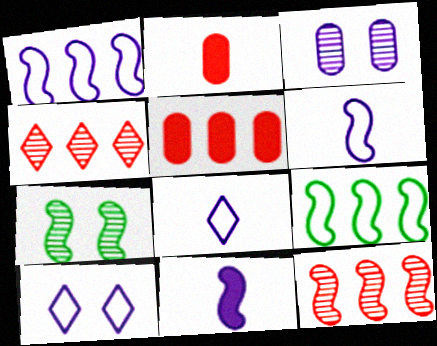[[5, 7, 8]]